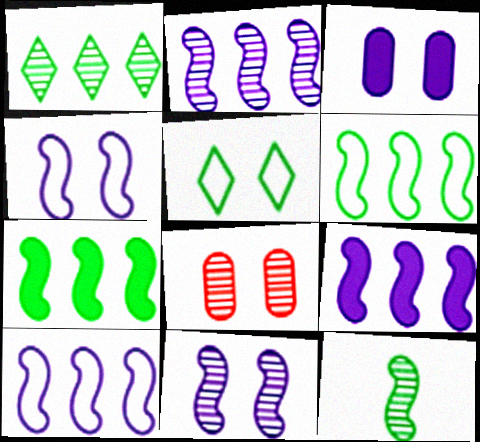[[2, 9, 10]]